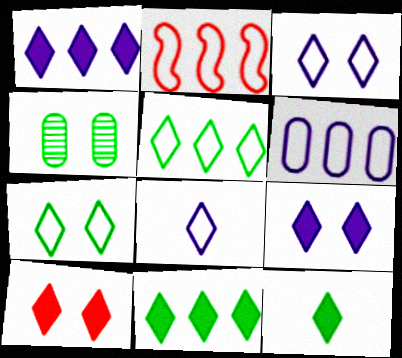[[1, 10, 12], 
[2, 5, 6]]